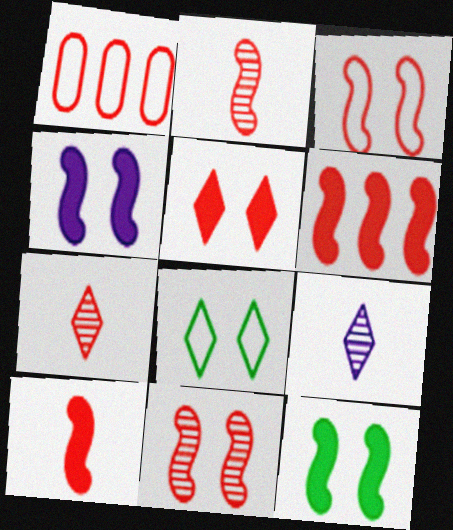[[1, 2, 5], 
[1, 9, 12], 
[2, 3, 6]]